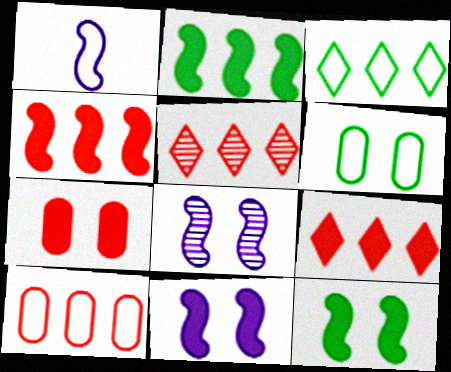[[4, 5, 10]]